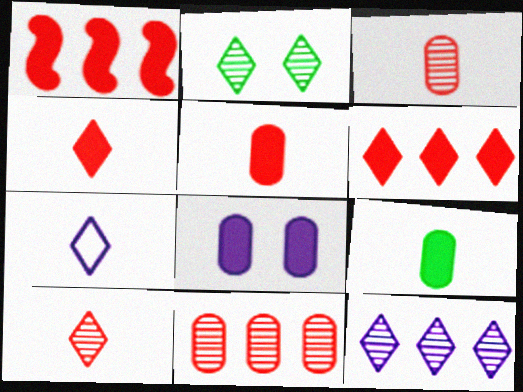[[2, 6, 7], 
[2, 10, 12]]